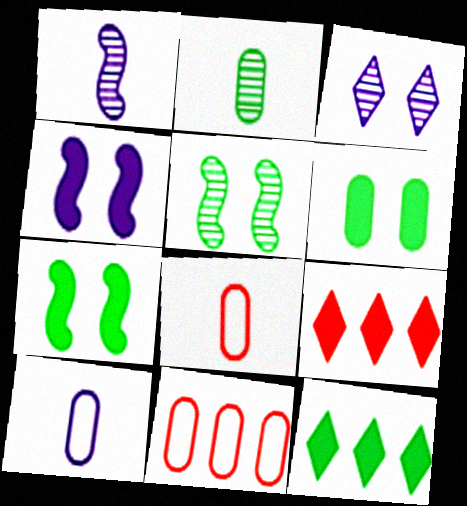[[5, 9, 10]]